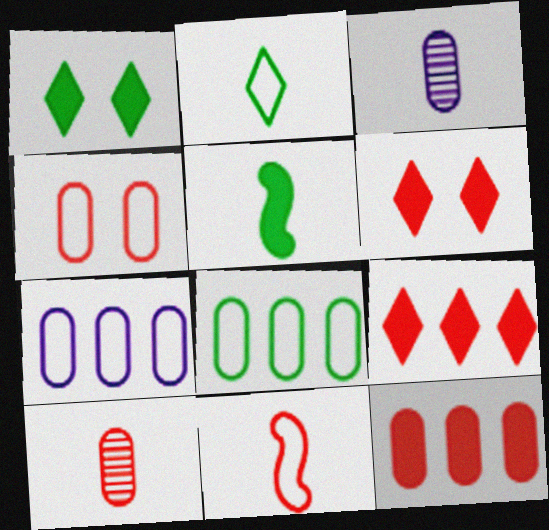[[4, 10, 12]]